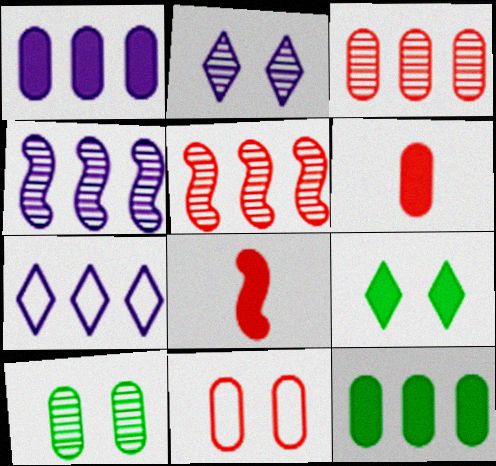[[1, 4, 7], 
[1, 8, 9], 
[3, 6, 11], 
[5, 7, 12], 
[7, 8, 10]]